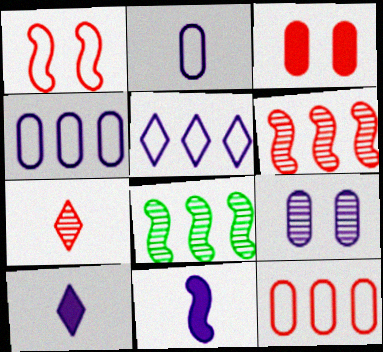[[1, 8, 11], 
[5, 9, 11], 
[7, 8, 9]]